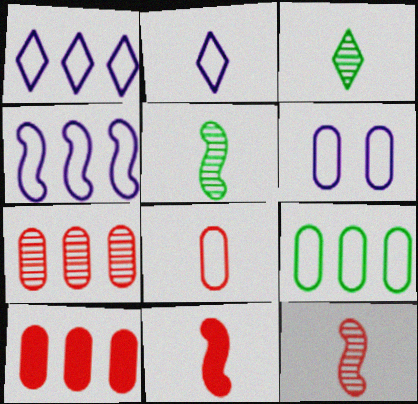[[2, 4, 6], 
[6, 8, 9]]